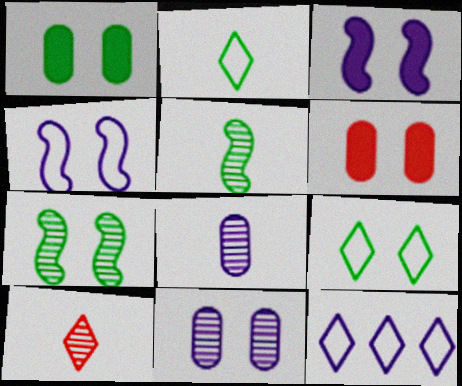[[1, 7, 9], 
[3, 8, 12], 
[5, 6, 12], 
[5, 8, 10]]